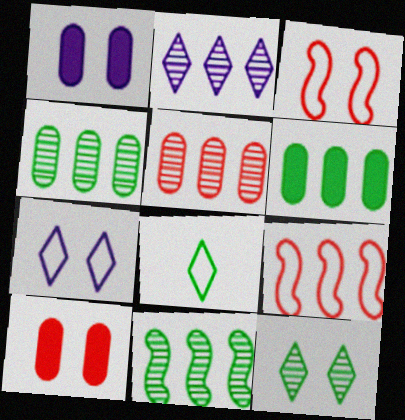[[1, 3, 12], 
[2, 5, 11], 
[2, 6, 9]]